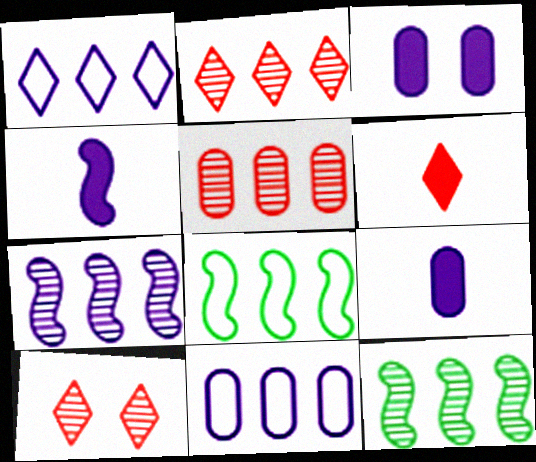[[8, 9, 10]]